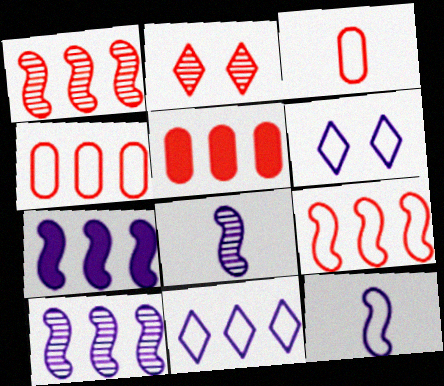[]